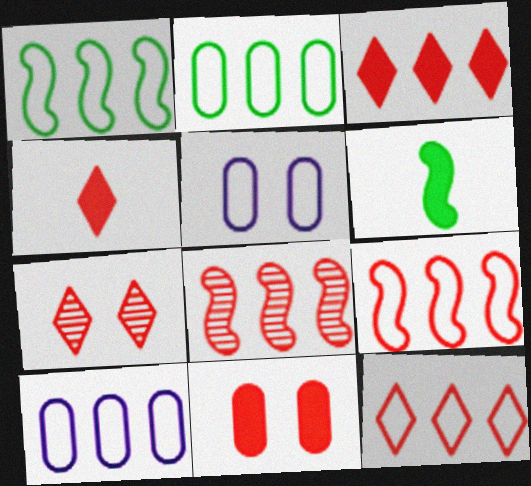[[1, 10, 12], 
[4, 7, 12], 
[6, 7, 10]]